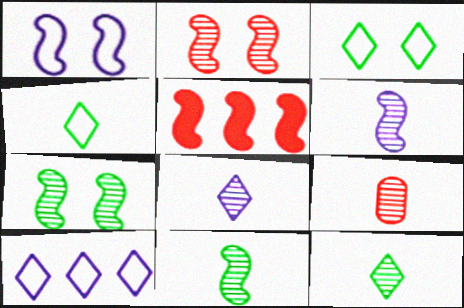[[1, 5, 11], 
[6, 9, 12], 
[8, 9, 11]]